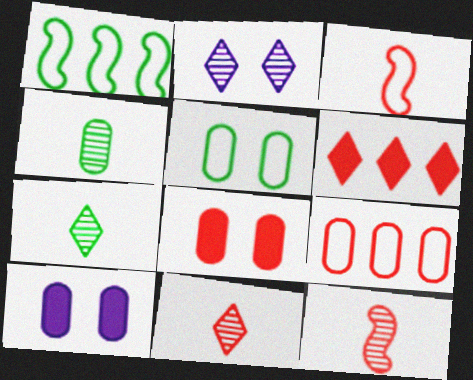[[1, 10, 11], 
[4, 9, 10]]